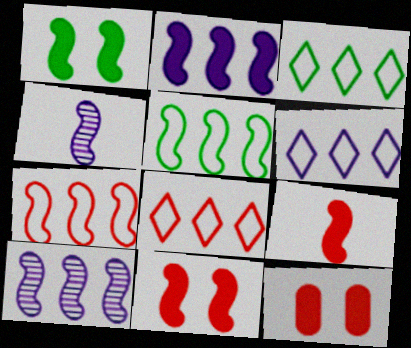[[1, 2, 9], 
[1, 4, 7], 
[3, 4, 12], 
[3, 6, 8], 
[4, 5, 11]]